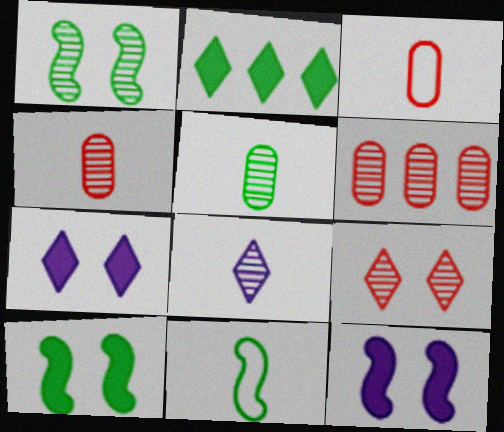[[1, 6, 8], 
[6, 7, 11]]